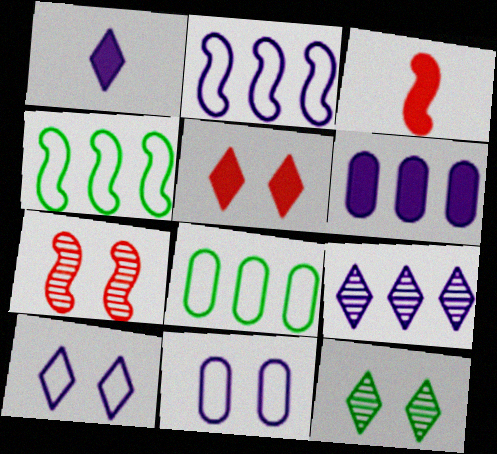[[1, 7, 8], 
[1, 9, 10], 
[2, 6, 9], 
[5, 10, 12]]